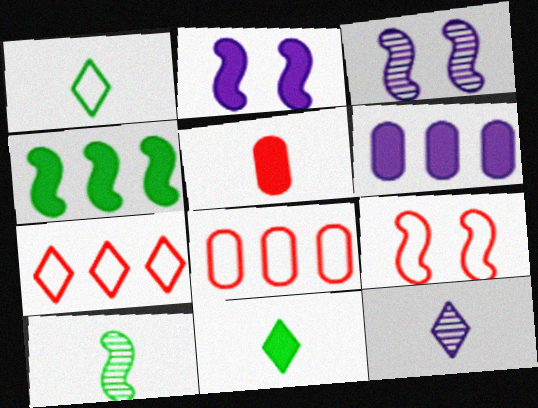[[3, 8, 11]]